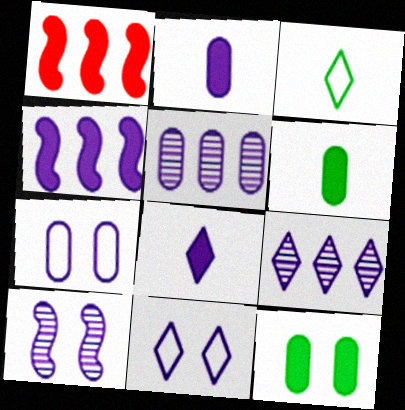[[1, 8, 12], 
[2, 5, 7], 
[8, 9, 11]]